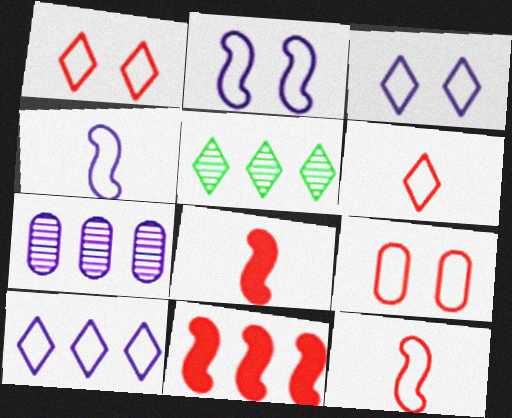[]